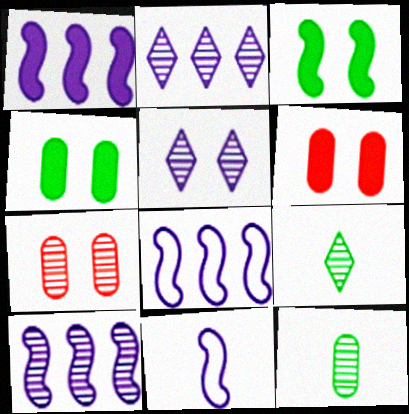[[1, 8, 10], 
[6, 8, 9], 
[7, 9, 10]]